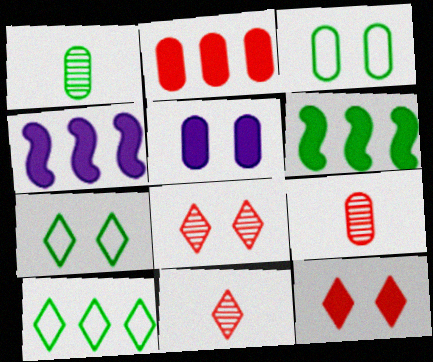[[1, 6, 7], 
[3, 4, 11], 
[4, 7, 9]]